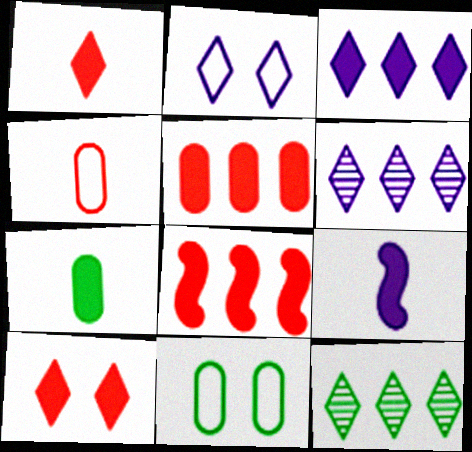[[1, 2, 12], 
[1, 7, 9]]